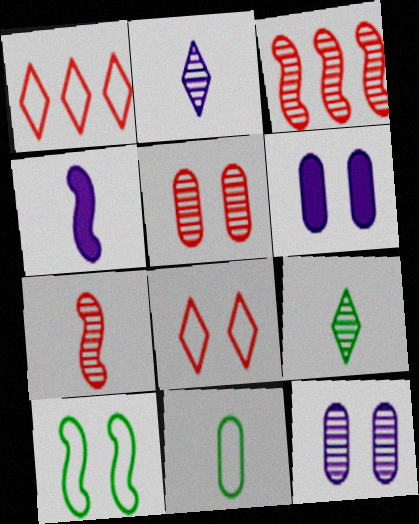[[3, 4, 10], 
[3, 9, 12]]